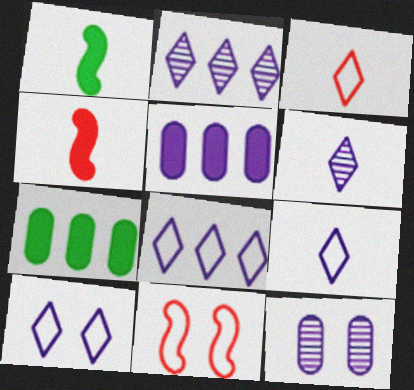[[6, 7, 11], 
[8, 9, 10]]